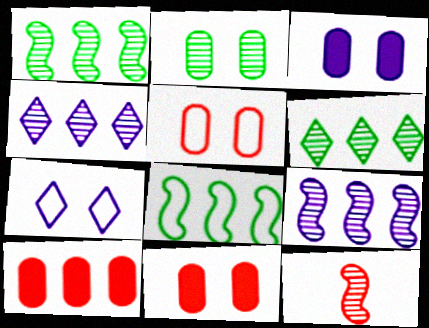[[2, 3, 5], 
[2, 4, 12], 
[4, 8, 10]]